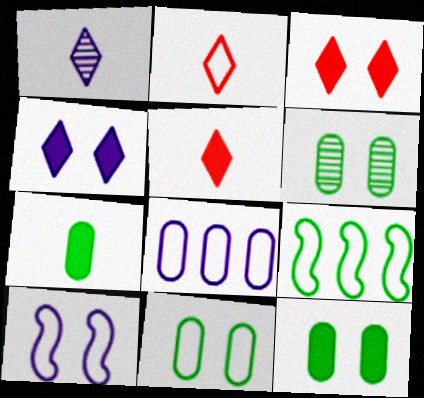[[3, 6, 10], 
[6, 11, 12]]